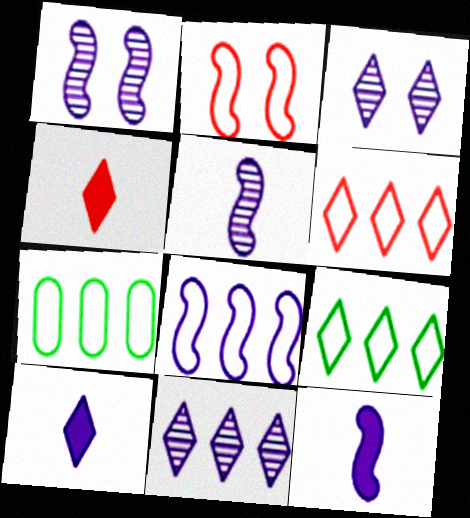[[1, 4, 7], 
[1, 8, 12], 
[3, 4, 9], 
[6, 7, 8]]